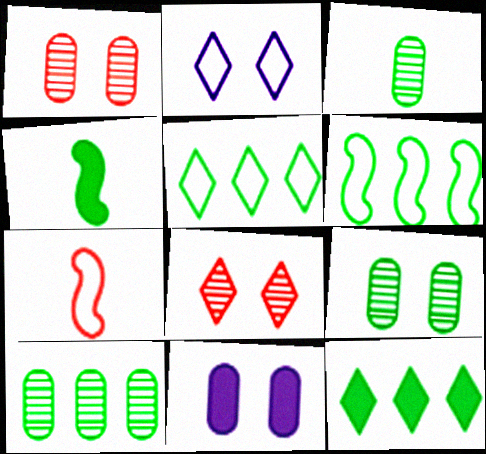[[3, 9, 10], 
[4, 5, 9], 
[6, 10, 12]]